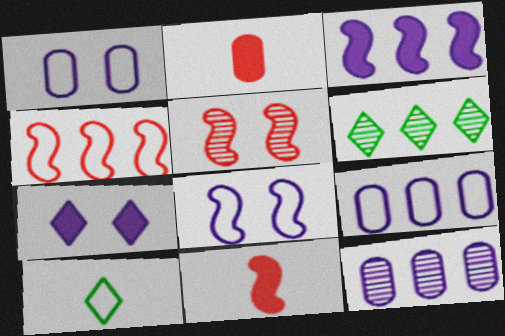[[1, 4, 10], 
[1, 6, 11], 
[2, 6, 8], 
[4, 5, 11]]